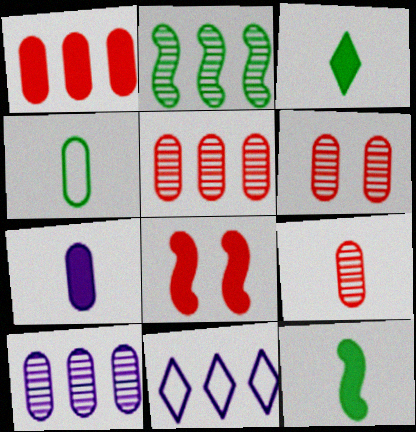[[1, 2, 11], 
[4, 7, 9], 
[5, 6, 9], 
[6, 11, 12]]